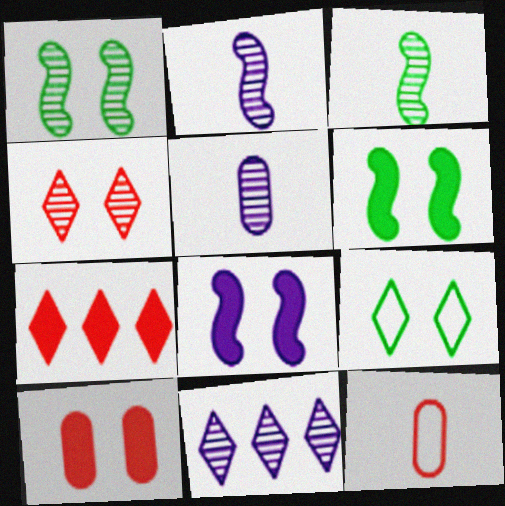[[6, 11, 12]]